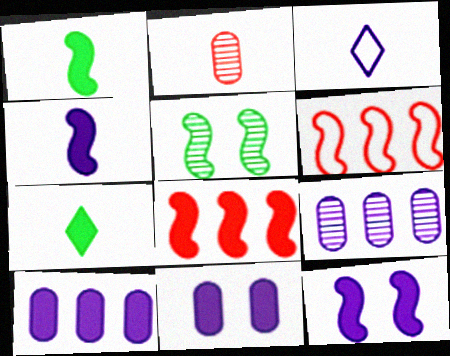[[1, 2, 3], 
[1, 8, 12], 
[3, 9, 12], 
[4, 5, 6], 
[7, 8, 11]]